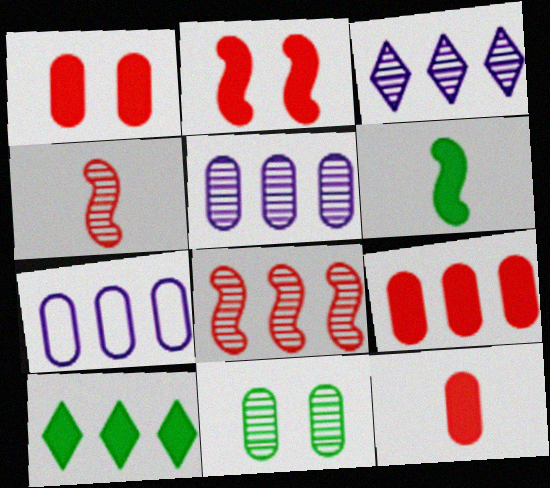[[1, 9, 12], 
[3, 4, 11], 
[7, 8, 10], 
[7, 11, 12]]